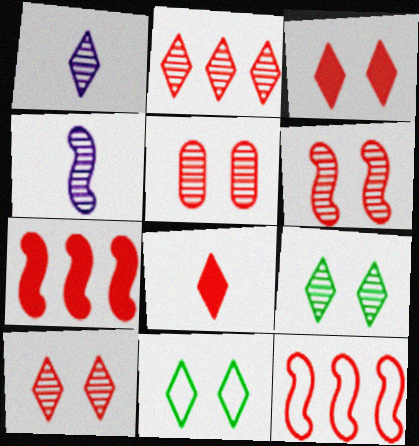[[1, 2, 9], 
[5, 6, 10], 
[5, 8, 12]]